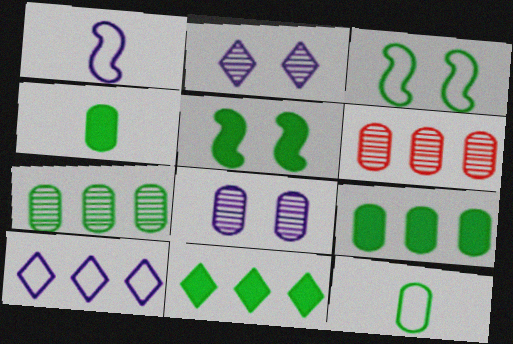[[4, 5, 11]]